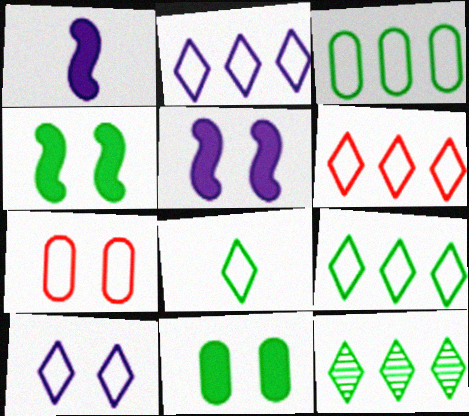[[1, 7, 12], 
[2, 6, 9], 
[6, 8, 10]]